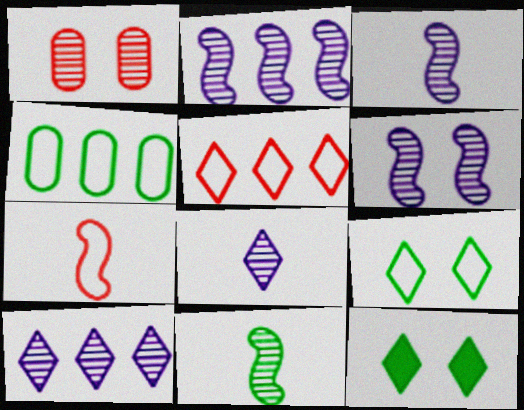[[1, 10, 11], 
[2, 3, 6], 
[4, 11, 12], 
[5, 8, 12]]